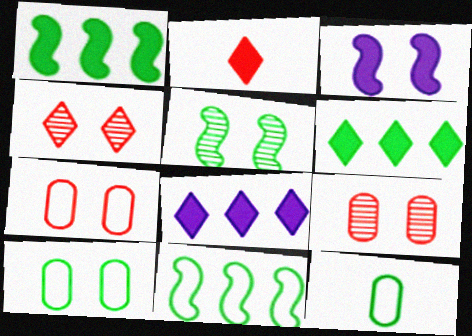[[3, 4, 10], 
[5, 6, 12]]